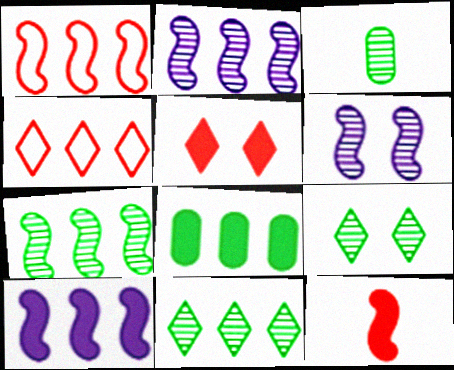[[1, 7, 10], 
[2, 4, 8], 
[3, 7, 9]]